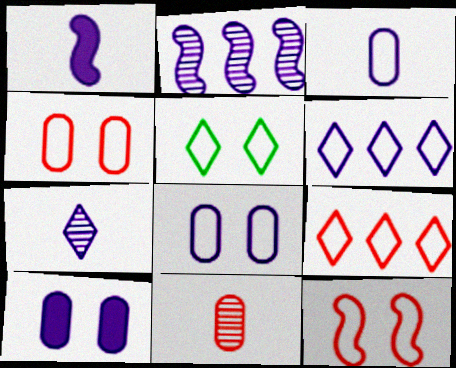[[1, 3, 7], 
[5, 8, 12]]